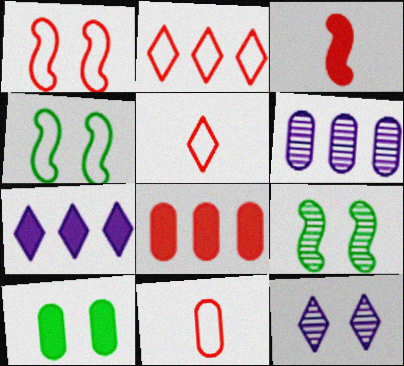[[1, 2, 11], 
[1, 10, 12], 
[3, 7, 10], 
[6, 10, 11], 
[7, 9, 11]]